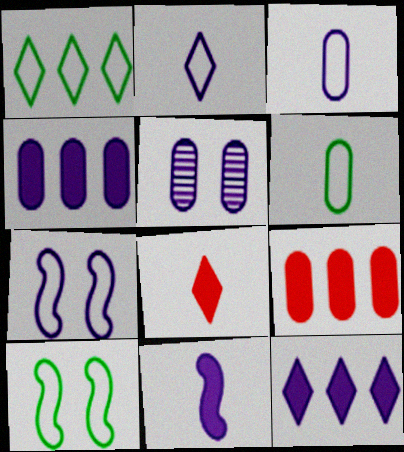[[1, 6, 10], 
[3, 4, 5], 
[5, 6, 9]]